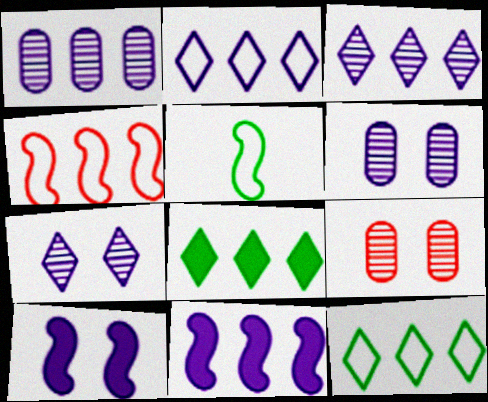[[1, 2, 11], 
[1, 4, 8]]